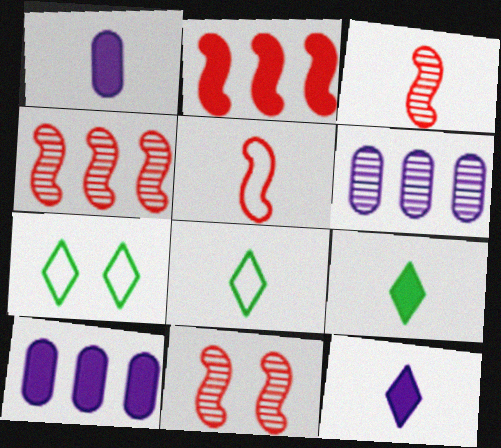[[1, 3, 8], 
[1, 4, 7], 
[2, 5, 11], 
[3, 4, 11], 
[3, 7, 10], 
[8, 10, 11]]